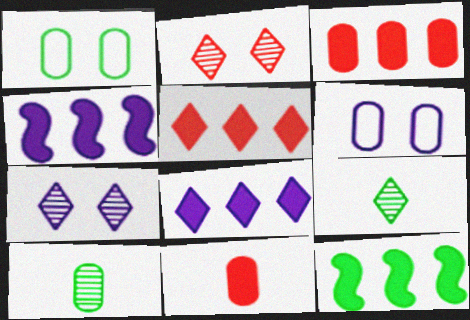[[1, 9, 12], 
[3, 6, 10], 
[3, 8, 12]]